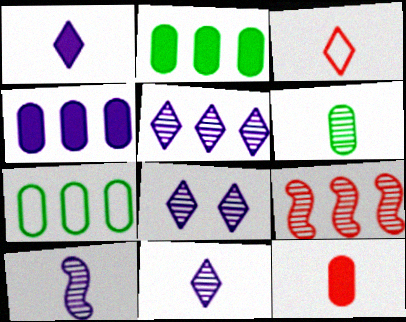[[5, 8, 11], 
[6, 8, 9]]